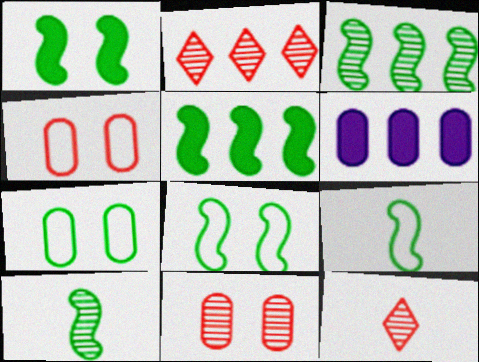[[1, 3, 9], 
[5, 8, 10], 
[6, 8, 12]]